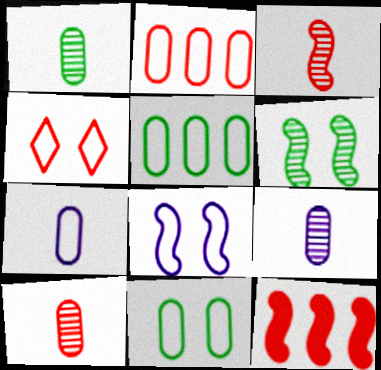[[1, 9, 10], 
[2, 7, 11], 
[4, 8, 11], 
[4, 10, 12]]